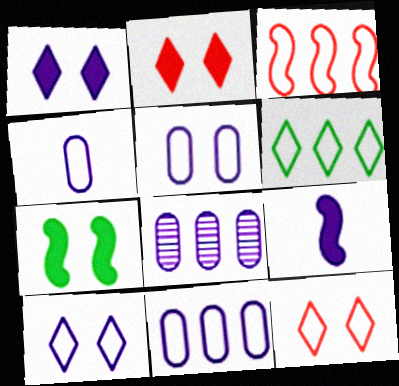[[3, 6, 11], 
[4, 5, 11], 
[8, 9, 10]]